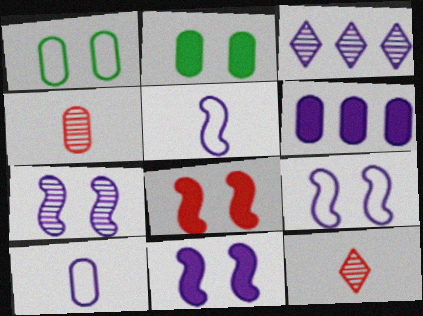[[1, 4, 6], 
[3, 10, 11], 
[7, 9, 11]]